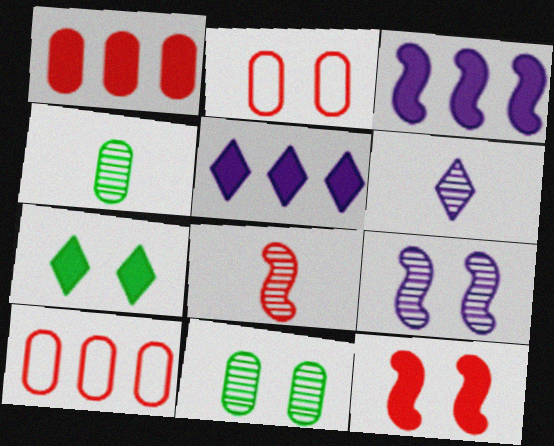[[2, 7, 9], 
[4, 6, 8]]